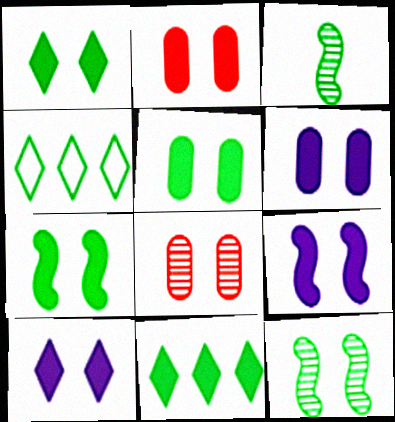[[1, 2, 9], 
[1, 5, 7], 
[2, 5, 6], 
[2, 7, 10], 
[3, 4, 5], 
[6, 9, 10]]